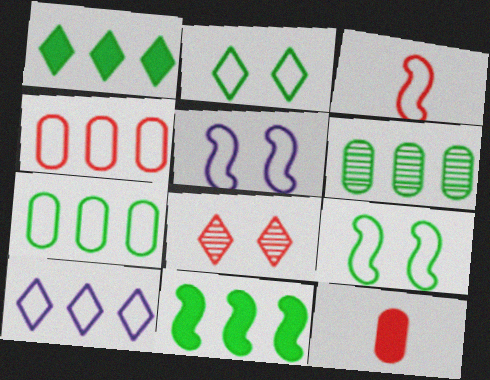[]